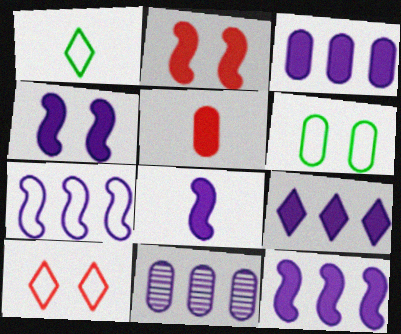[[1, 2, 11], 
[3, 9, 12], 
[4, 8, 12], 
[5, 6, 11], 
[7, 9, 11]]